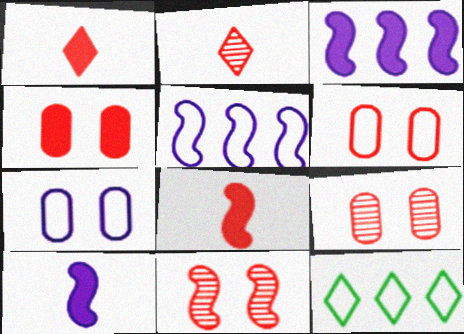[[4, 6, 9], 
[9, 10, 12]]